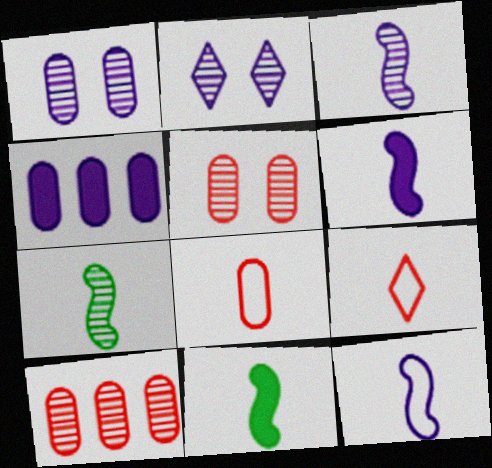[[2, 4, 12], 
[2, 7, 10], 
[3, 6, 12]]